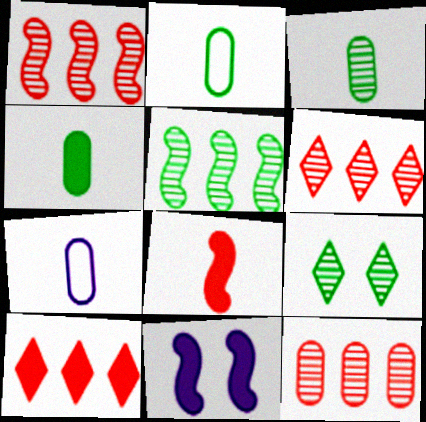[[1, 6, 12], 
[2, 3, 4], 
[2, 6, 11], 
[3, 5, 9], 
[4, 10, 11]]